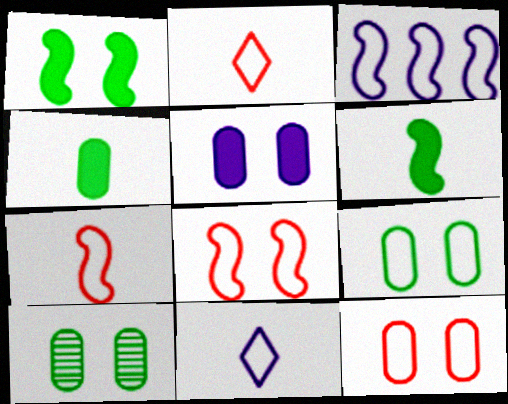[[2, 3, 9], 
[5, 10, 12]]